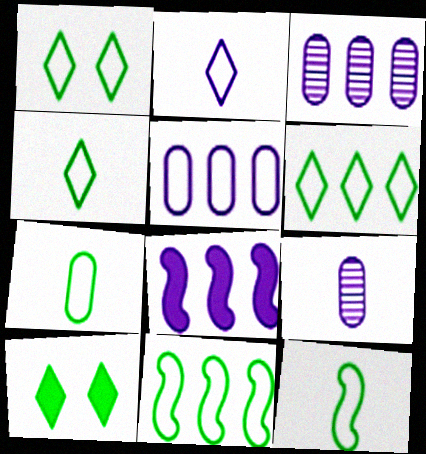[[1, 4, 6], 
[1, 7, 11], 
[4, 7, 12]]